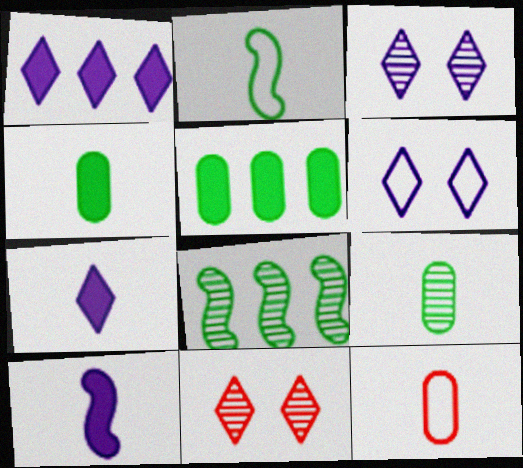[]